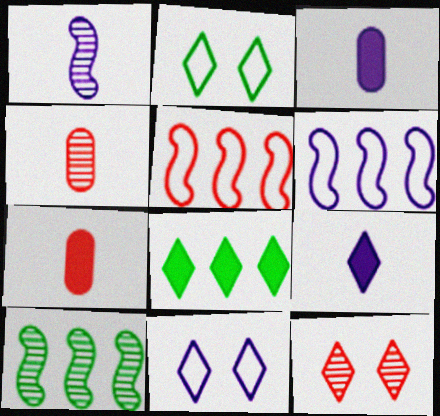[[5, 7, 12], 
[7, 10, 11]]